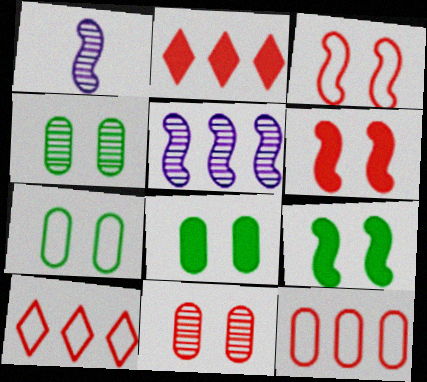[[1, 2, 7], 
[1, 8, 10], 
[4, 7, 8]]